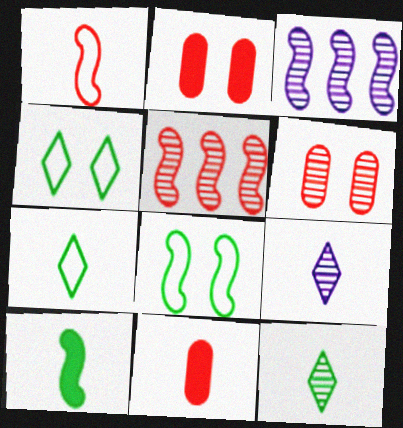[[2, 3, 7], 
[3, 4, 11], 
[3, 6, 12]]